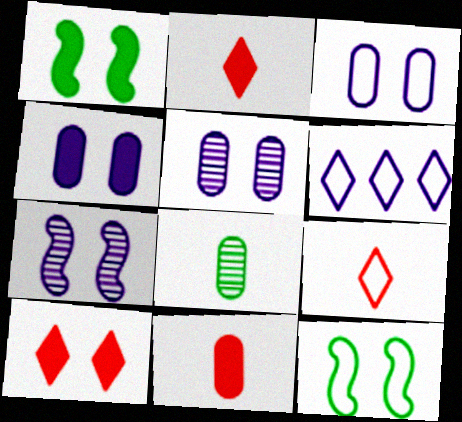[[1, 4, 10], 
[3, 4, 5], 
[5, 10, 12]]